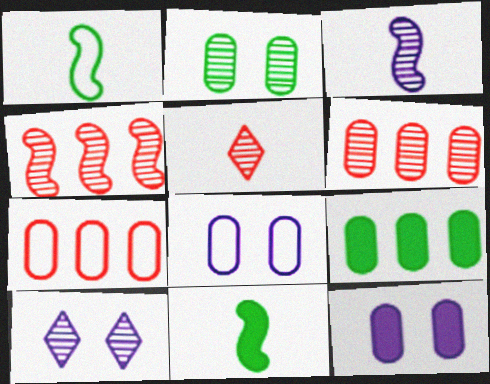[[7, 10, 11]]